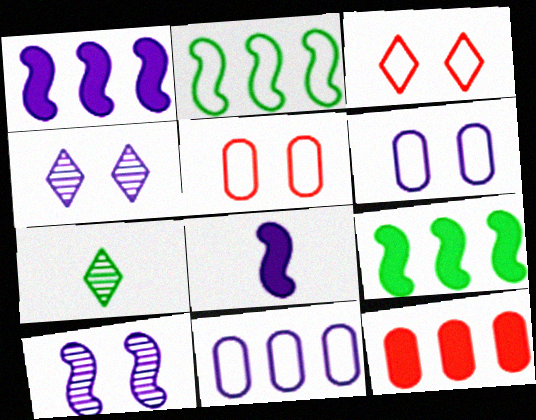[[1, 5, 7], 
[4, 8, 11]]